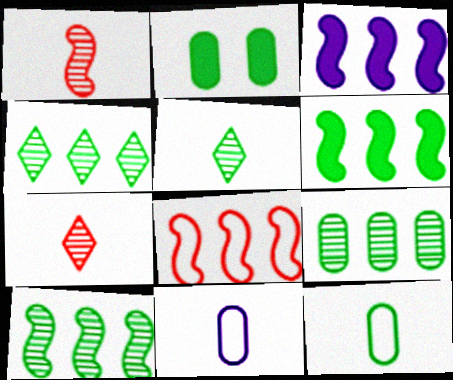[[2, 9, 12], 
[3, 8, 10], 
[4, 9, 10]]